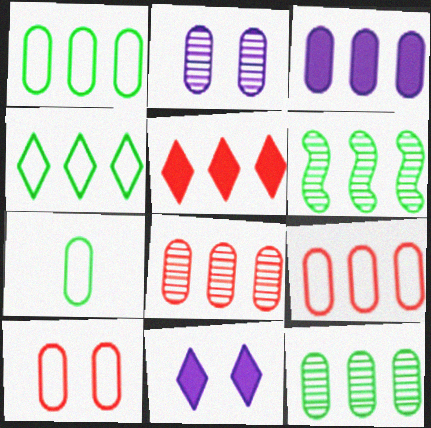[[1, 3, 8], 
[3, 9, 12]]